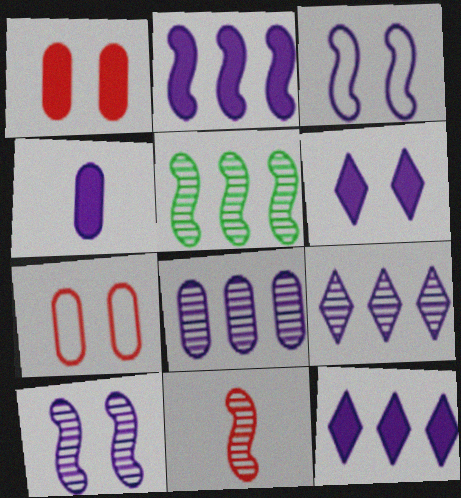[[2, 4, 6], 
[3, 4, 9], 
[5, 10, 11]]